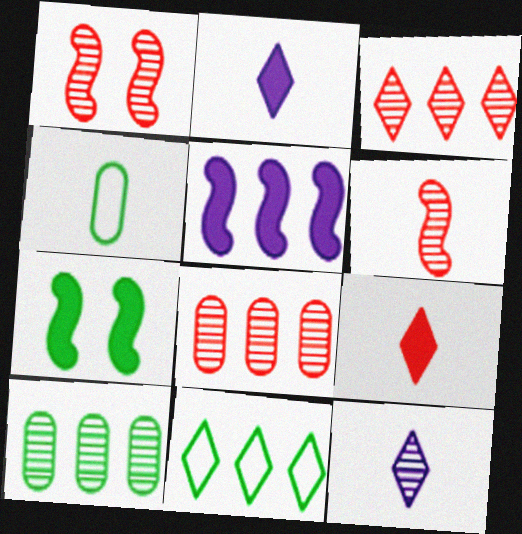[[1, 10, 12], 
[2, 4, 6], 
[5, 8, 11]]